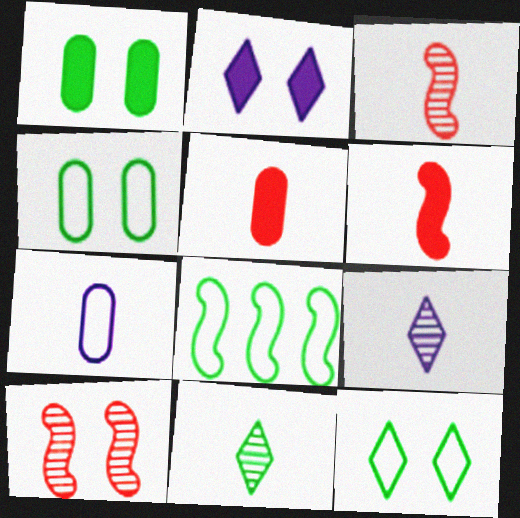[[1, 8, 11], 
[2, 4, 10], 
[6, 7, 11]]